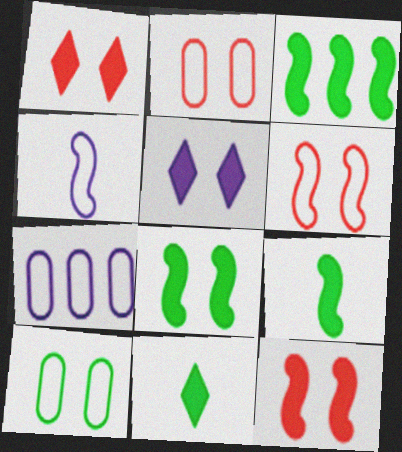[[3, 8, 9]]